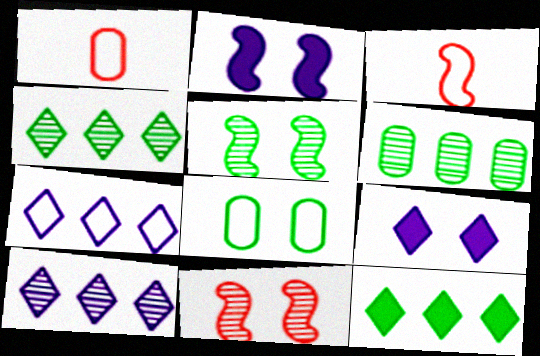[[1, 2, 4], 
[3, 6, 9], 
[3, 7, 8], 
[8, 9, 11]]